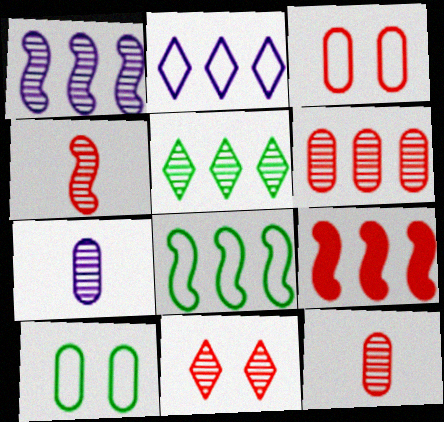[[1, 5, 6], 
[1, 8, 9], 
[4, 6, 11]]